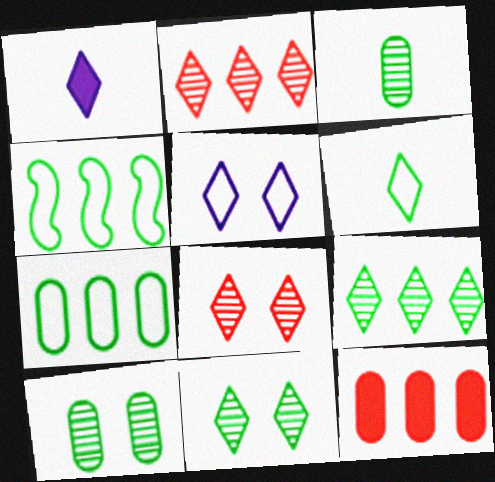[]